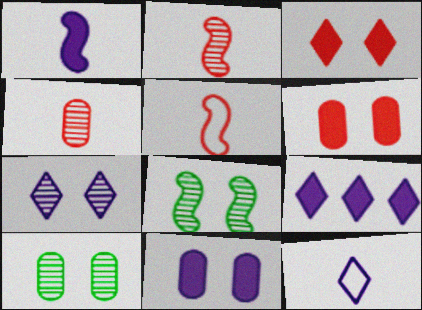[[1, 9, 11], 
[5, 9, 10], 
[7, 9, 12]]